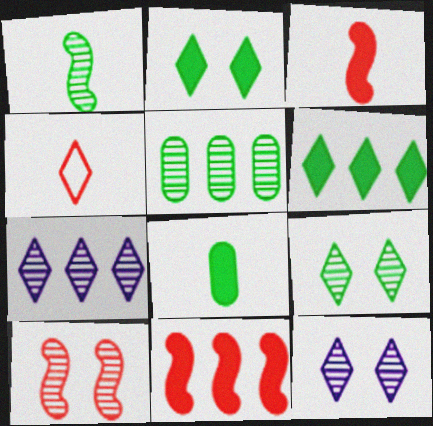[[1, 5, 9], 
[2, 4, 7], 
[4, 6, 12]]